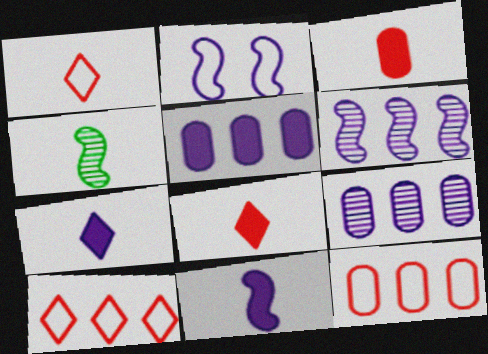[[2, 6, 11], 
[2, 7, 9]]